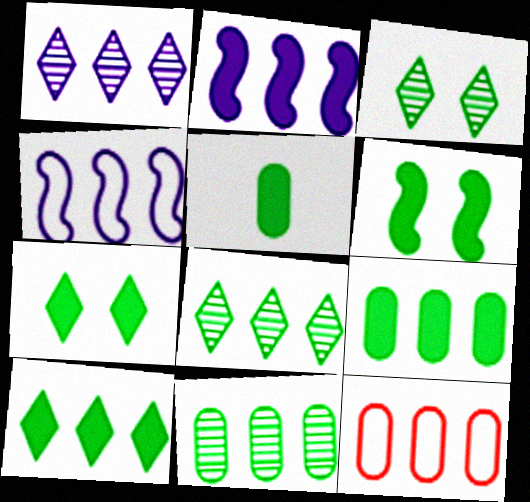[[2, 8, 12], 
[5, 6, 10]]